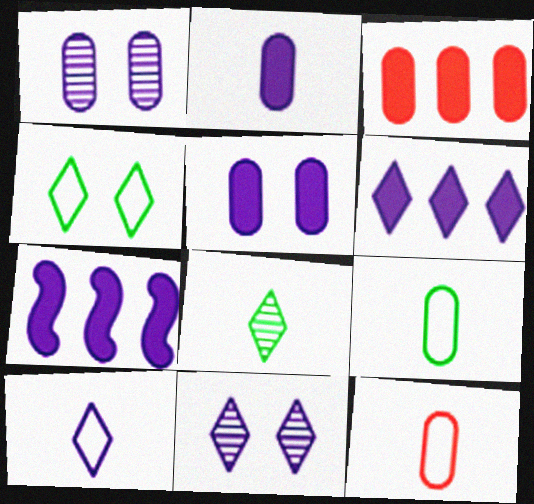[[1, 3, 9], 
[1, 7, 10], 
[6, 10, 11]]